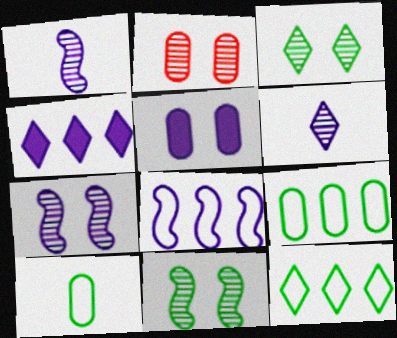[[2, 3, 7], 
[5, 6, 8]]